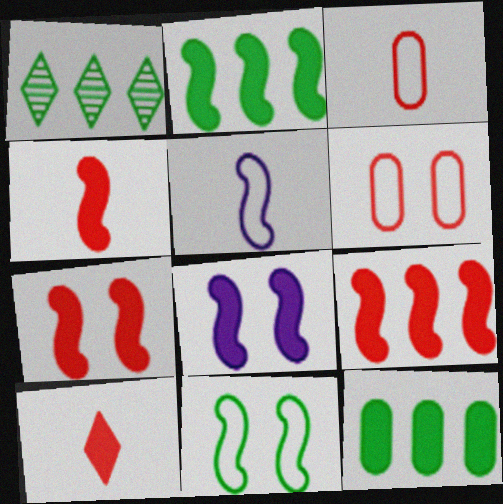[[1, 3, 8], 
[2, 4, 8], 
[4, 7, 9], 
[8, 10, 12]]